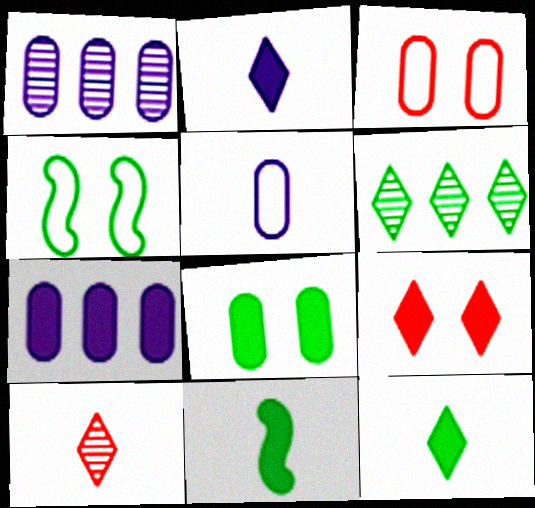[[4, 7, 10], 
[5, 10, 11], 
[7, 9, 11]]